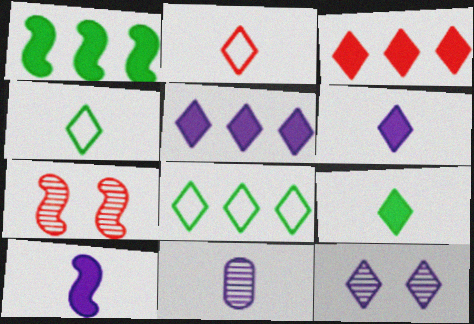[[3, 4, 12]]